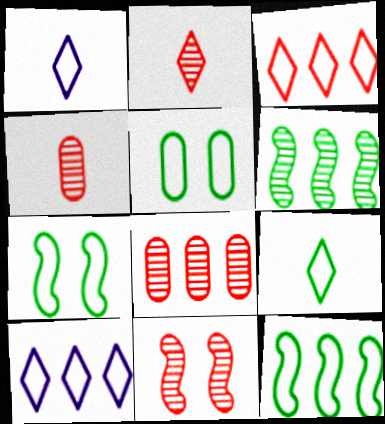[[2, 8, 11], 
[5, 9, 12]]